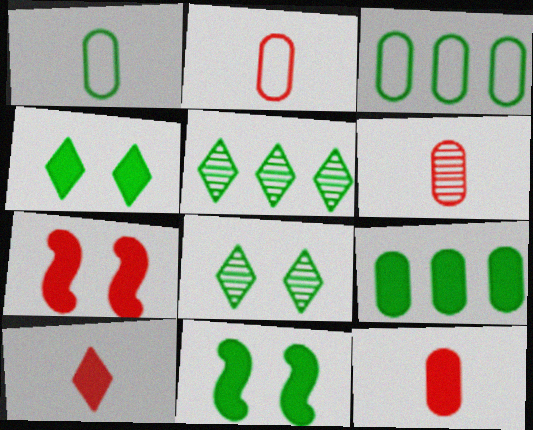[[1, 5, 11], 
[2, 6, 12]]